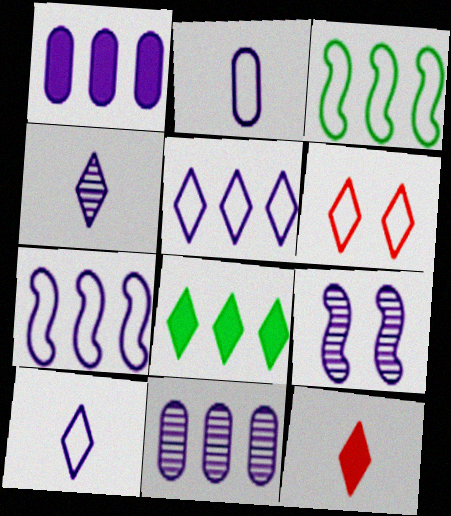[[1, 9, 10], 
[2, 3, 6], 
[4, 6, 8], 
[4, 9, 11]]